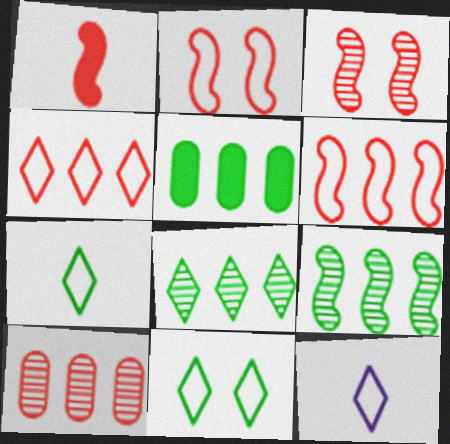[[1, 3, 6], 
[3, 5, 12], 
[4, 11, 12]]